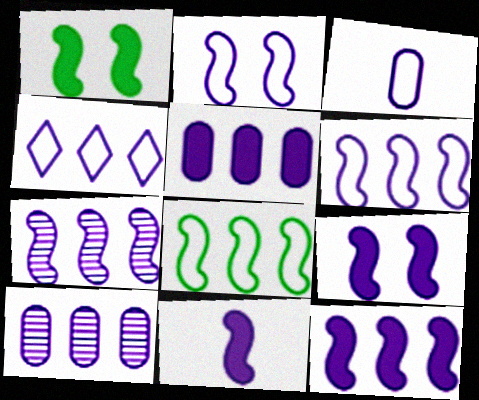[[2, 3, 4], 
[2, 7, 11], 
[4, 5, 7], 
[4, 10, 12], 
[6, 7, 12], 
[9, 11, 12]]